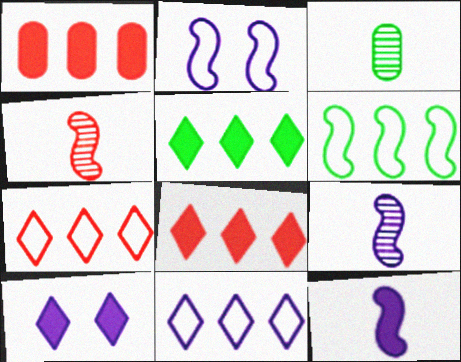[[2, 3, 8]]